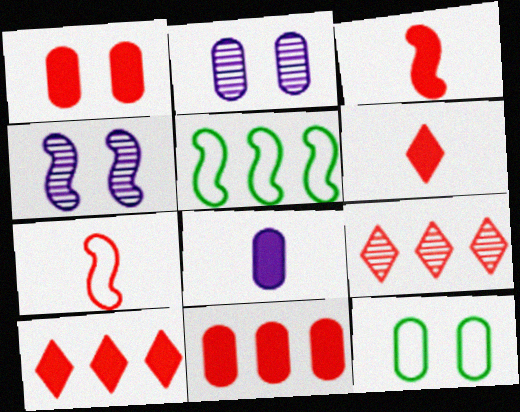[[1, 2, 12], 
[1, 3, 10], 
[1, 7, 9], 
[2, 5, 6], 
[3, 4, 5]]